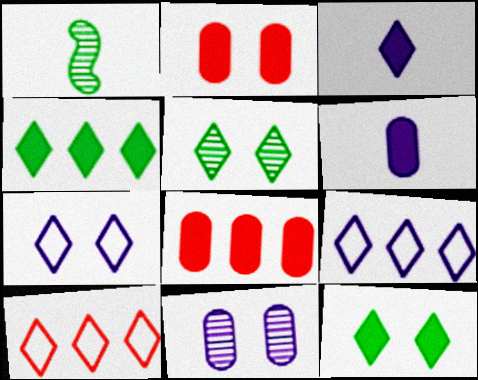[[1, 2, 9], 
[1, 7, 8], 
[3, 5, 10]]